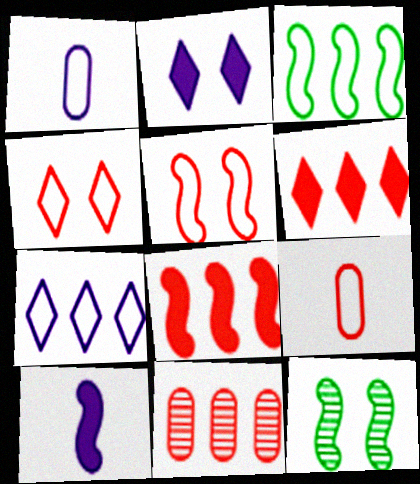[[1, 3, 4], 
[1, 6, 12]]